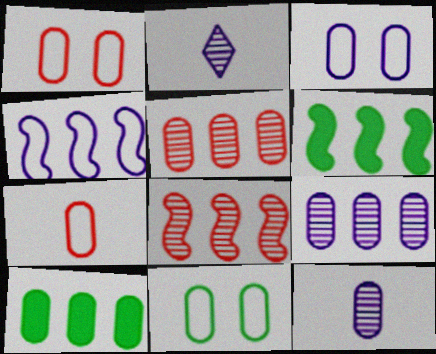[[1, 2, 6], 
[1, 3, 11], 
[1, 10, 12], 
[4, 6, 8]]